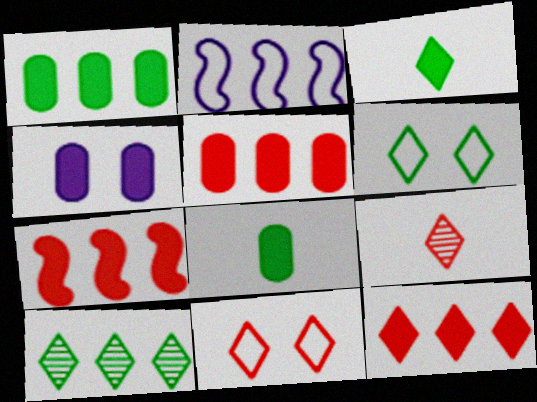[[2, 5, 10], 
[3, 4, 7], 
[3, 6, 10], 
[4, 5, 8], 
[5, 7, 12], 
[9, 11, 12]]